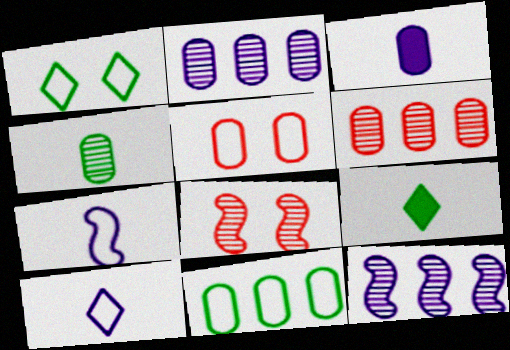[[5, 9, 12]]